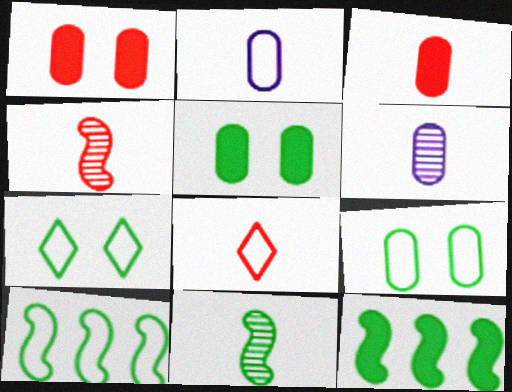[[3, 4, 8]]